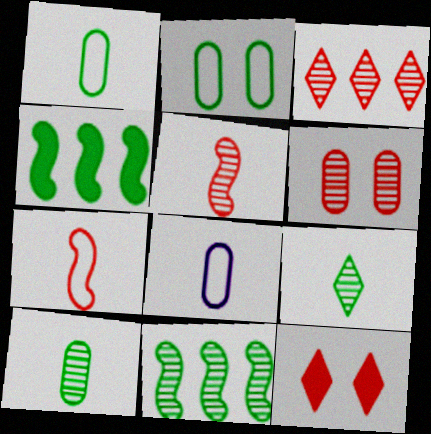[[2, 4, 9], 
[3, 5, 6], 
[8, 11, 12]]